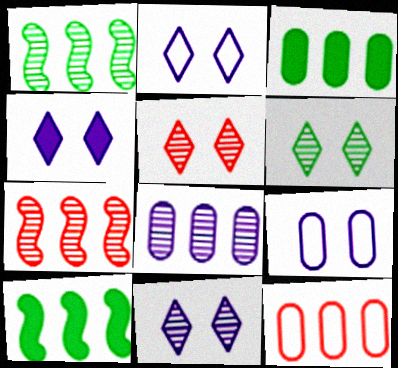[[2, 4, 11], 
[3, 8, 12], 
[5, 6, 11]]